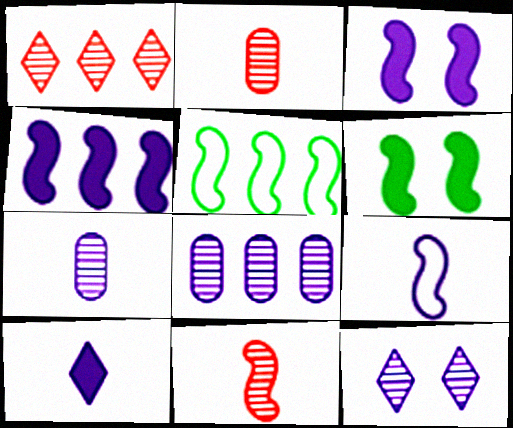[[3, 5, 11], 
[7, 9, 10]]